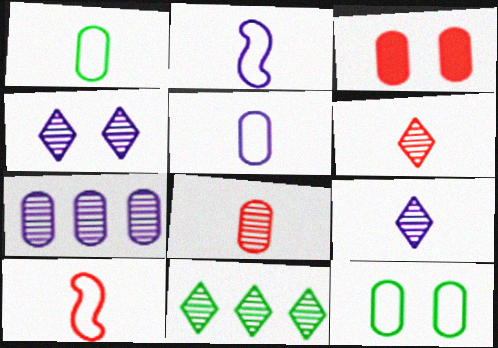[[1, 3, 7], 
[2, 3, 11], 
[4, 6, 11]]